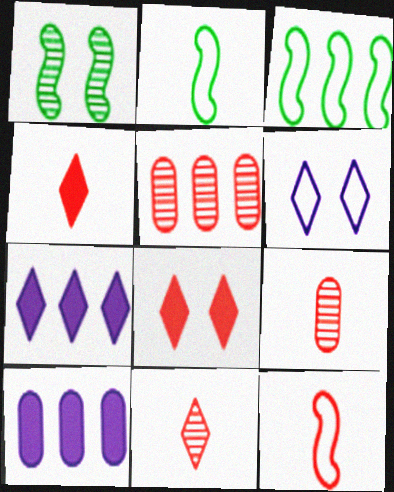[[3, 5, 7], 
[4, 9, 12], 
[5, 8, 12]]